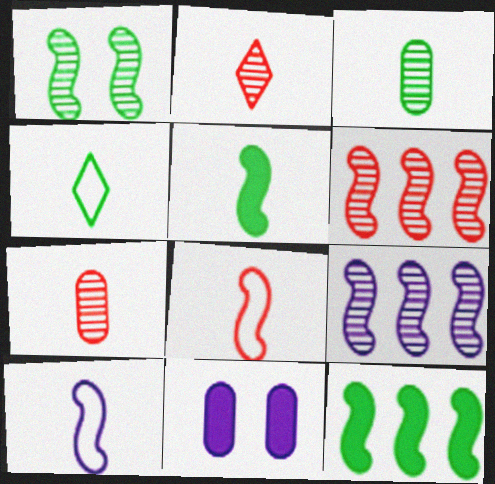[[3, 4, 5], 
[4, 6, 11]]